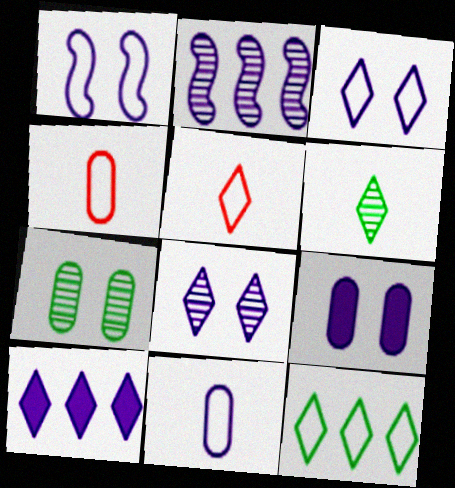[[1, 4, 12], 
[1, 8, 9], 
[3, 5, 12]]